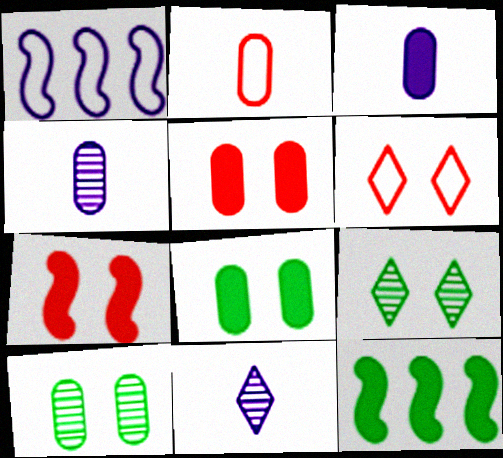[[4, 6, 12]]